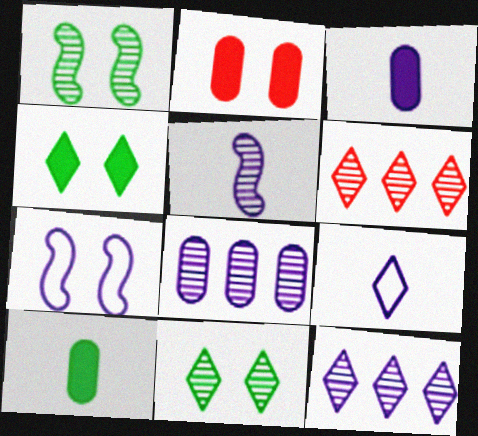[[2, 7, 11], 
[3, 5, 9], 
[3, 7, 12], 
[4, 6, 9], 
[6, 7, 10]]